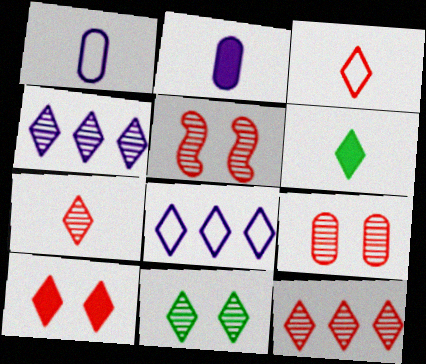[[3, 10, 12], 
[4, 7, 11]]